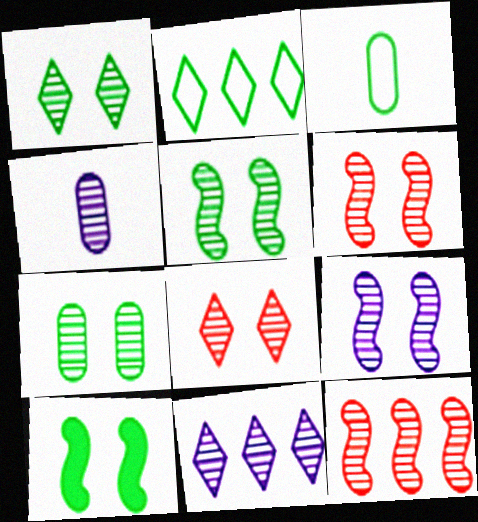[[1, 4, 12], 
[1, 5, 7], 
[4, 9, 11], 
[5, 6, 9], 
[7, 8, 9]]